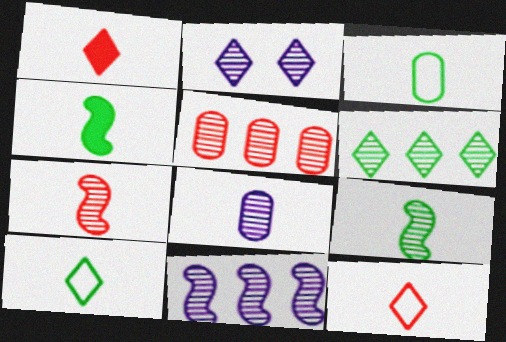[[2, 5, 9], 
[2, 8, 11], 
[4, 8, 12], 
[5, 6, 11]]